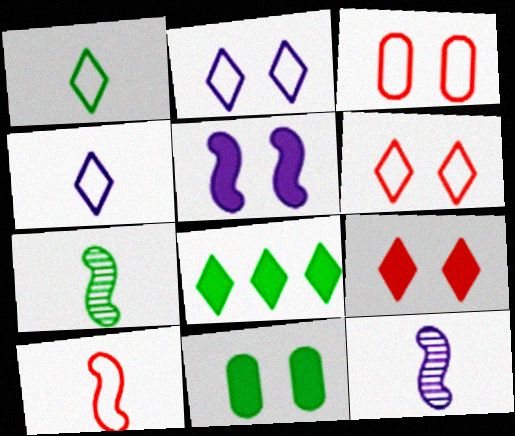[[3, 8, 12], 
[5, 9, 11]]